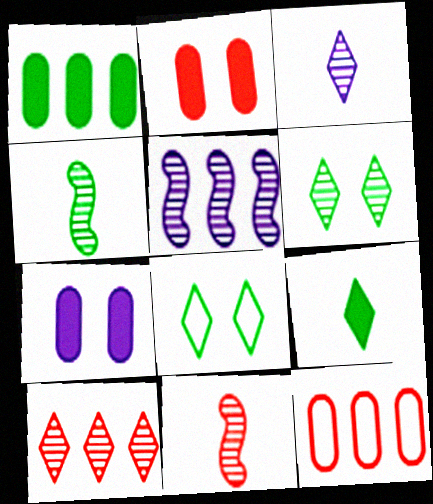[[1, 4, 8], 
[3, 6, 10]]